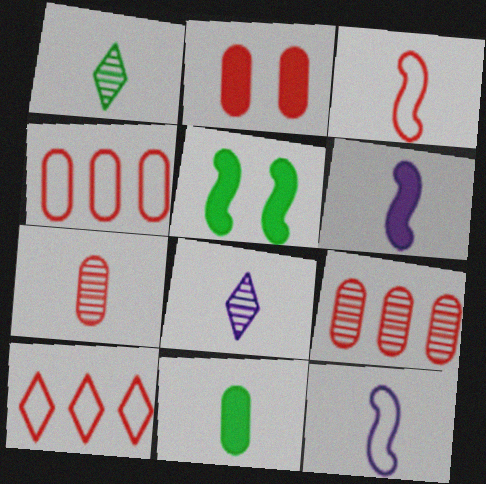[[2, 4, 7], 
[3, 8, 11], 
[4, 5, 8]]